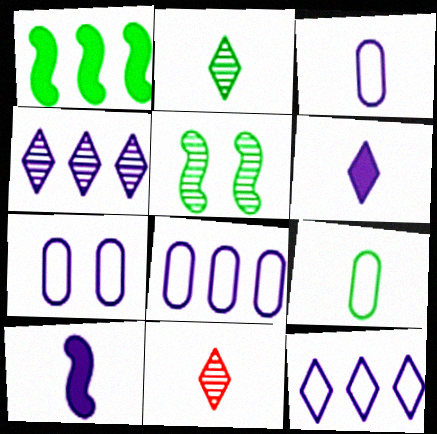[[1, 7, 11], 
[3, 7, 8], 
[4, 7, 10], 
[9, 10, 11]]